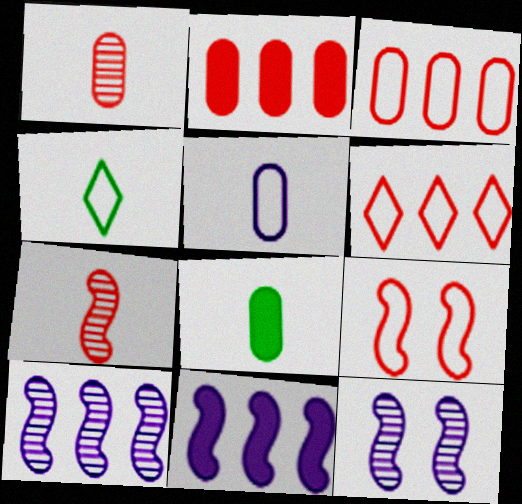[[1, 5, 8], 
[2, 4, 12], 
[6, 8, 12]]